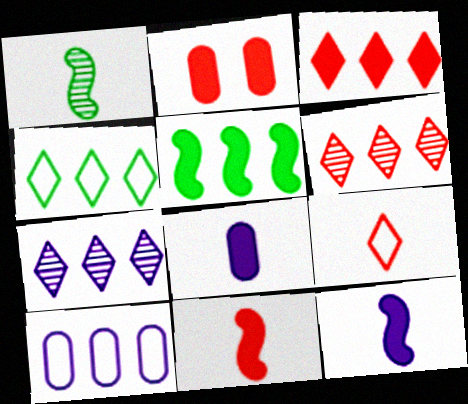[[1, 8, 9], 
[2, 3, 11], 
[3, 4, 7], 
[5, 6, 10]]